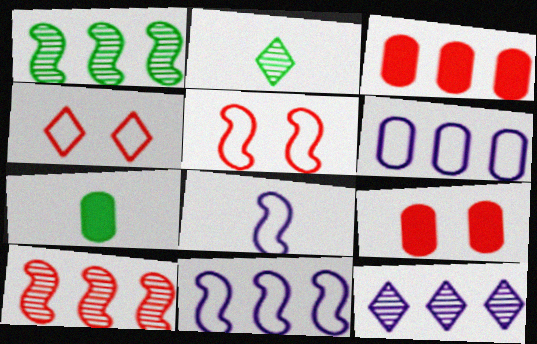[[2, 9, 11], 
[5, 7, 12]]